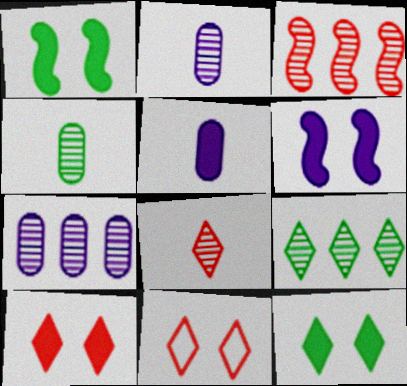[[3, 7, 9]]